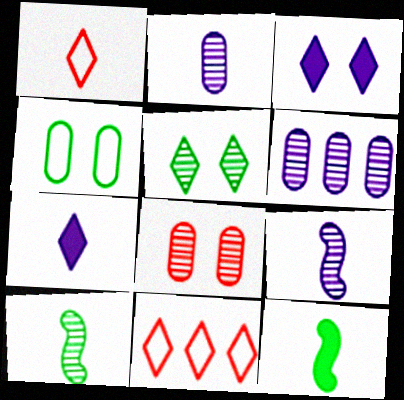[[1, 2, 12], 
[5, 7, 11]]